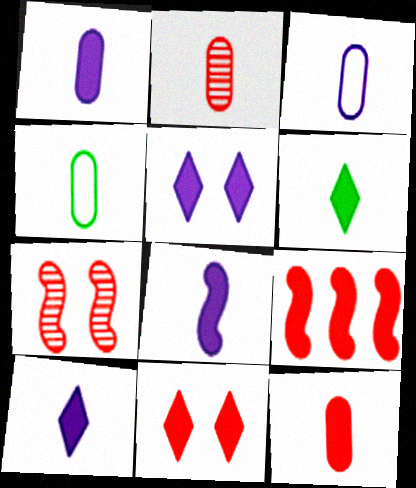[[1, 2, 4], 
[1, 8, 10], 
[6, 8, 12], 
[9, 11, 12]]